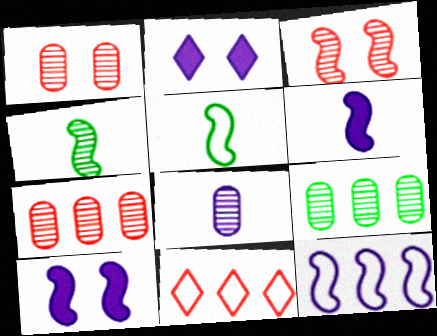[[1, 8, 9], 
[2, 5, 7], 
[2, 8, 12]]